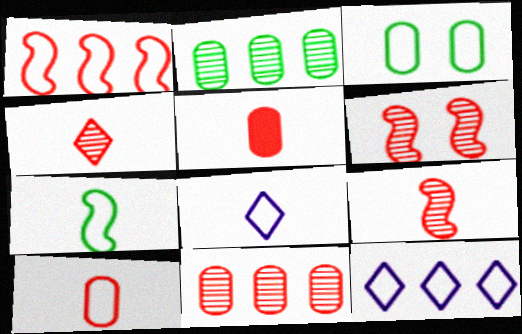[[1, 3, 8], 
[4, 6, 11], 
[7, 8, 10]]